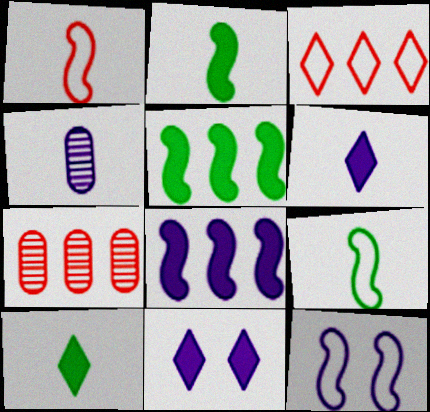[[1, 4, 10], 
[7, 9, 11], 
[7, 10, 12]]